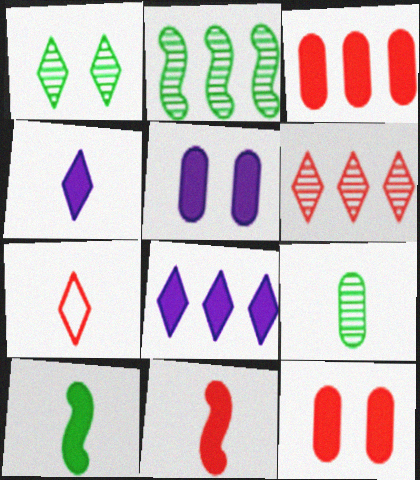[[1, 2, 9], 
[1, 7, 8], 
[2, 5, 7], 
[8, 10, 12]]